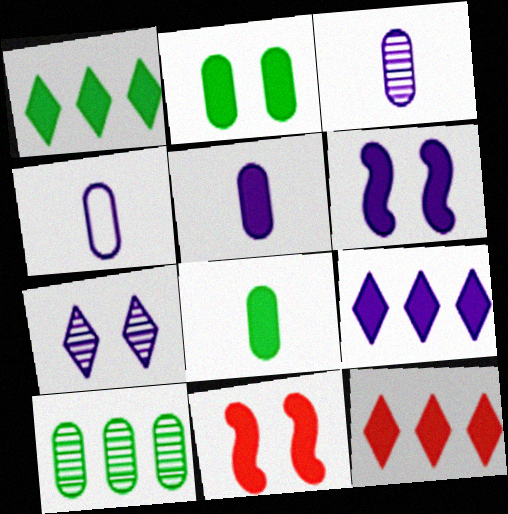[[1, 5, 11], 
[1, 9, 12], 
[3, 4, 5], 
[5, 6, 9], 
[6, 8, 12], 
[8, 9, 11]]